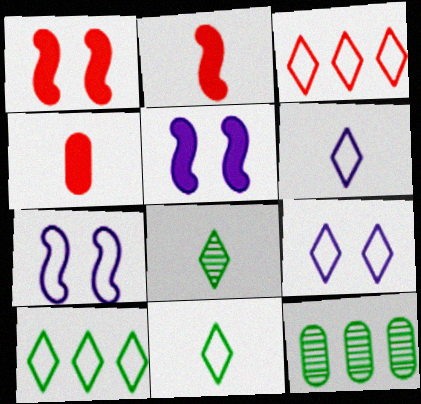[[1, 6, 12], 
[2, 9, 12], 
[3, 9, 11]]